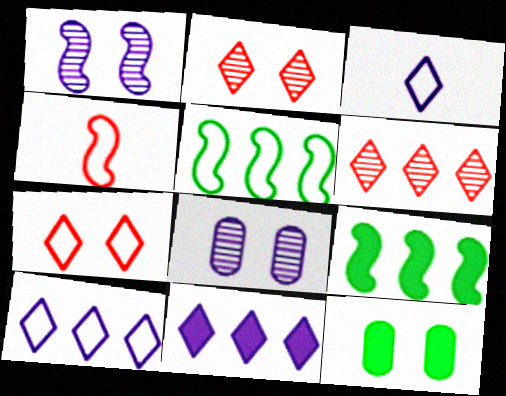[[1, 4, 9], 
[1, 7, 12]]